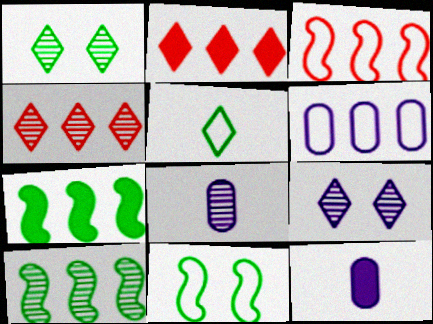[[1, 3, 12], 
[2, 5, 9], 
[2, 6, 10], 
[2, 8, 11], 
[4, 6, 7], 
[4, 11, 12]]